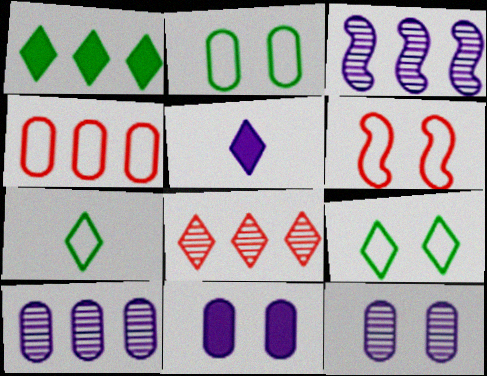[[1, 3, 4], 
[5, 8, 9]]